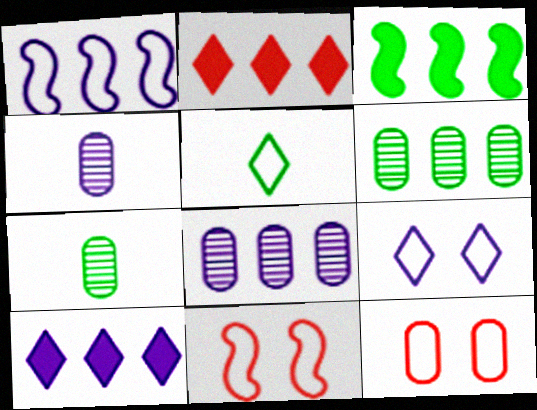[[1, 2, 6], 
[1, 5, 12], 
[1, 8, 10], 
[7, 10, 11]]